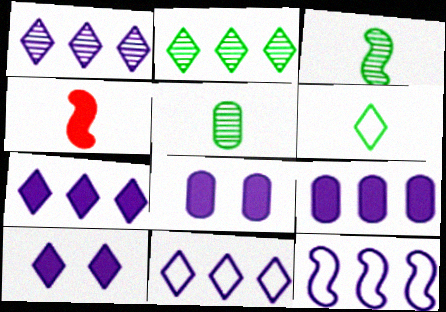[[1, 7, 11], 
[1, 9, 12]]